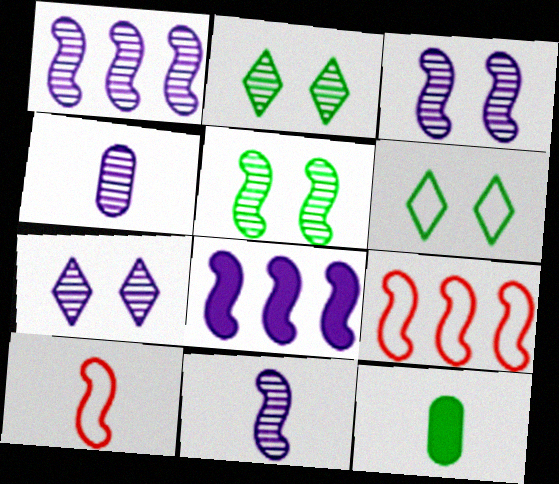[[1, 3, 11], 
[1, 4, 7], 
[5, 8, 10], 
[7, 9, 12]]